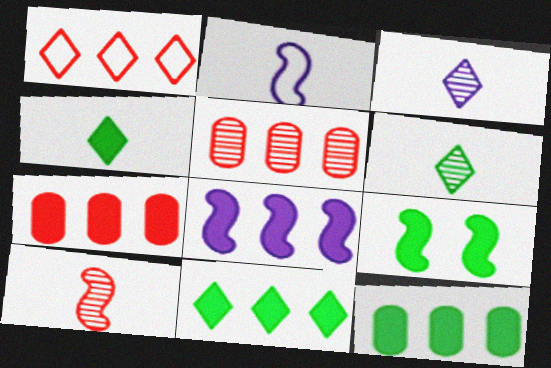[[4, 9, 12], 
[7, 8, 11]]